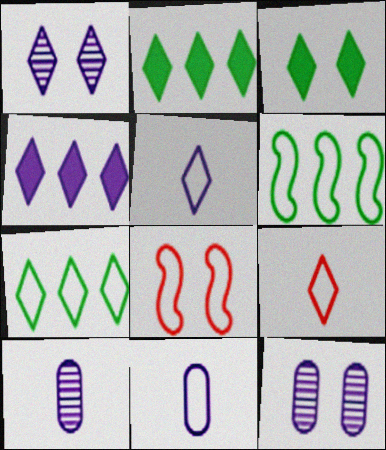[[1, 2, 9], 
[1, 4, 5], 
[2, 8, 10], 
[3, 8, 12], 
[7, 8, 11]]